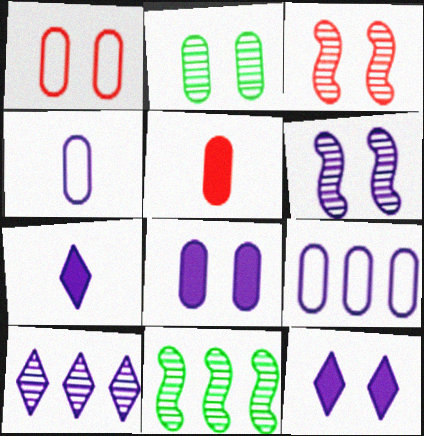[[1, 2, 8], 
[1, 7, 11], 
[2, 5, 9], 
[6, 7, 9]]